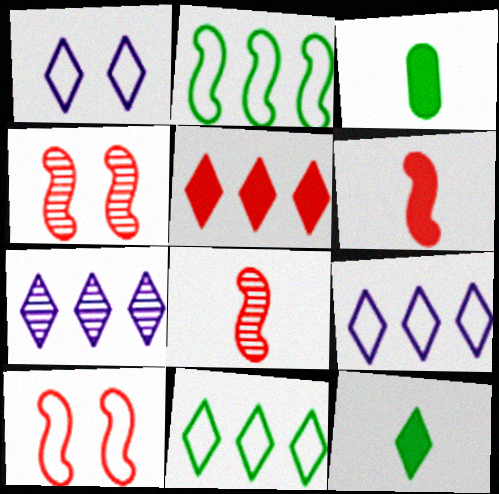[[3, 4, 9], 
[3, 7, 10], 
[5, 7, 11]]